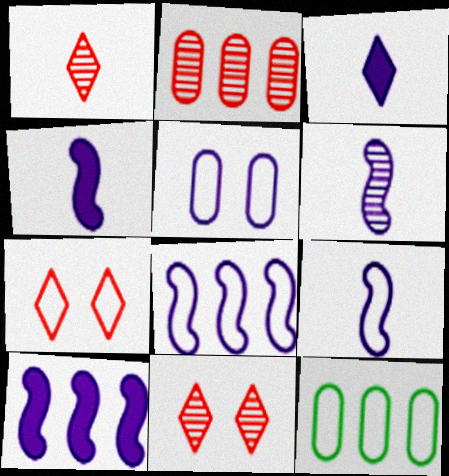[[4, 6, 9], 
[4, 11, 12], 
[7, 9, 12]]